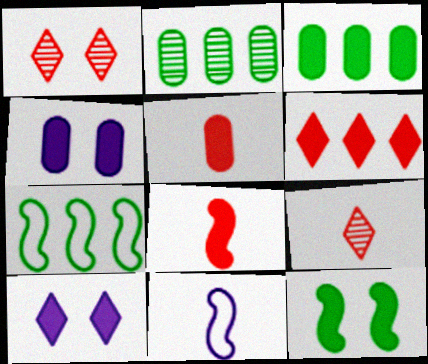[[1, 3, 11], 
[3, 4, 5], 
[3, 8, 10], 
[4, 7, 9]]